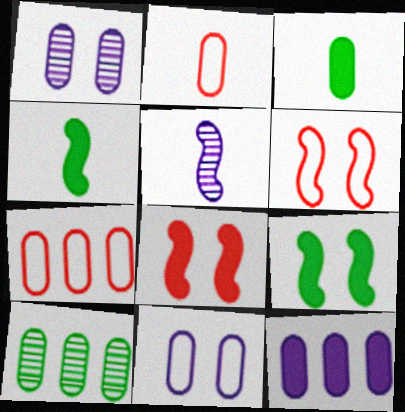[[1, 3, 7], 
[7, 10, 12]]